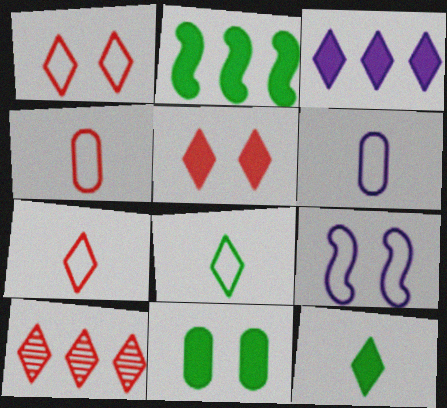[[2, 11, 12], 
[3, 5, 12], 
[5, 7, 10]]